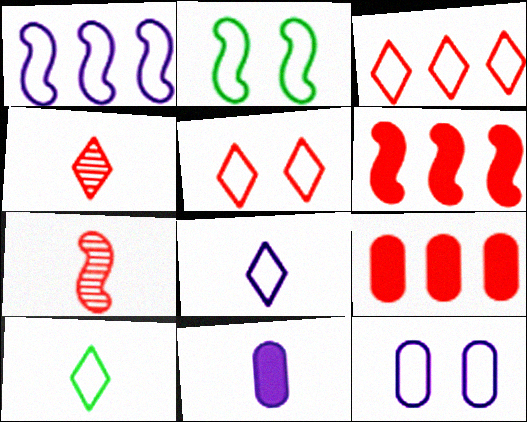[[1, 8, 12], 
[2, 5, 12], 
[5, 7, 9], 
[7, 10, 11]]